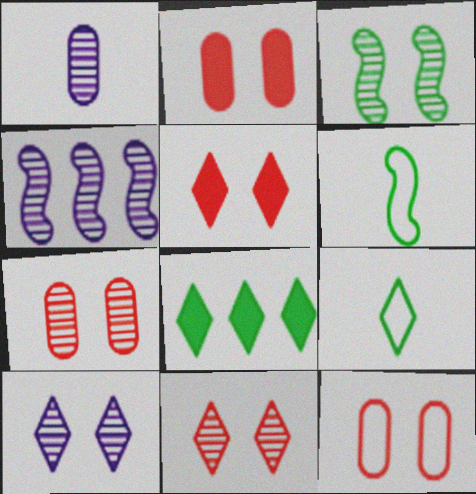[[1, 4, 10], 
[2, 4, 9], 
[2, 7, 12], 
[3, 7, 10]]